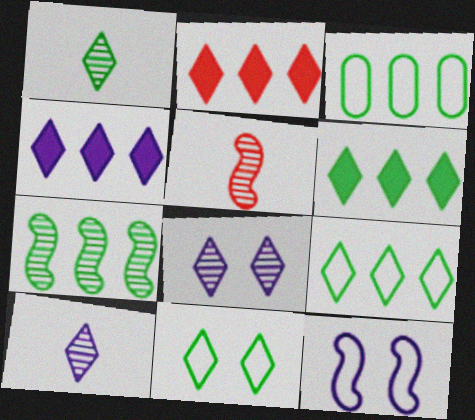[[1, 6, 11], 
[2, 4, 6], 
[2, 10, 11], 
[3, 6, 7]]